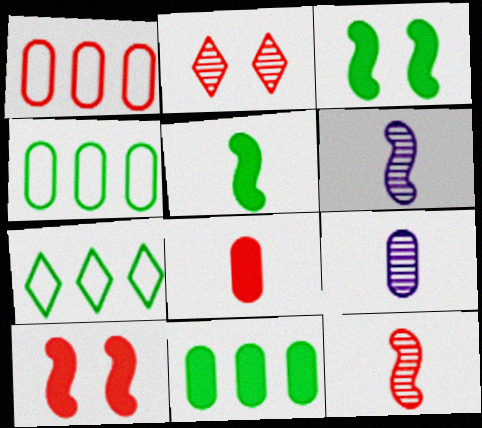[[7, 9, 10]]